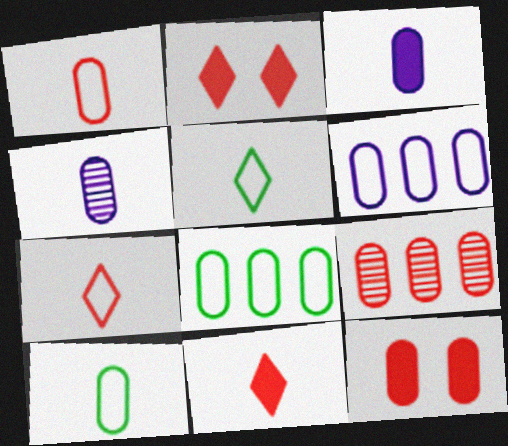[[1, 9, 12], 
[4, 8, 12]]